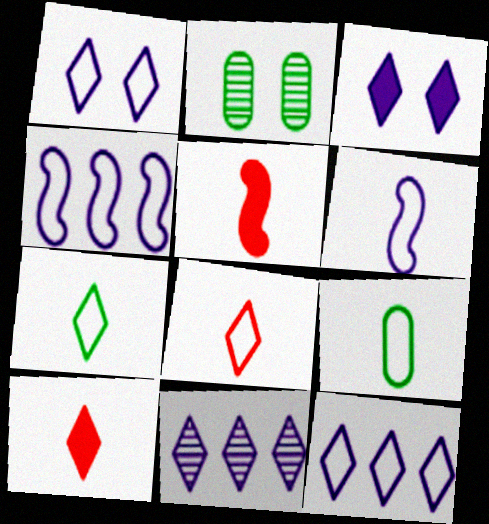[[2, 4, 10], 
[2, 5, 12], 
[6, 8, 9]]